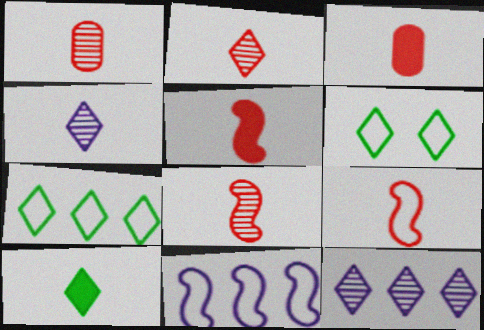[[1, 2, 8], 
[2, 3, 9], 
[5, 8, 9]]